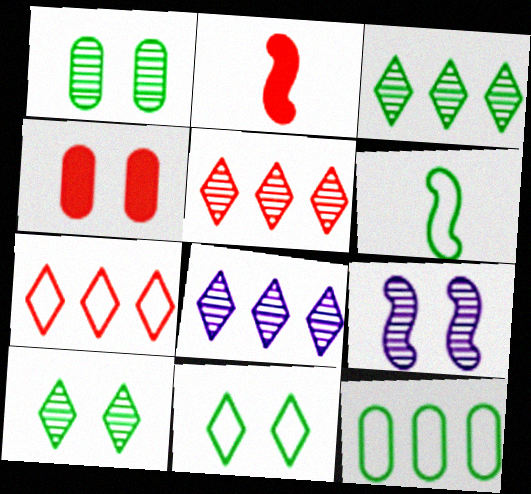[[3, 5, 8], 
[4, 6, 8], 
[4, 9, 11], 
[6, 11, 12]]